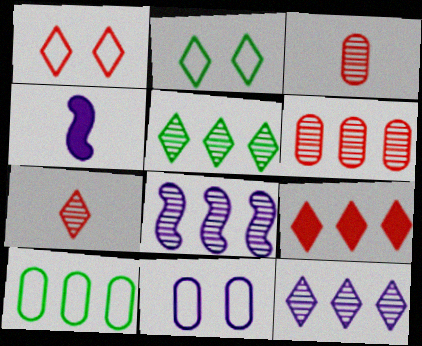[[1, 7, 9], 
[2, 4, 6], 
[4, 11, 12], 
[5, 6, 8], 
[8, 9, 10]]